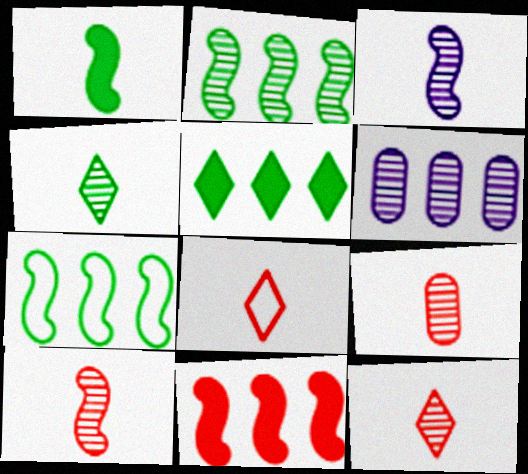[[3, 4, 9], 
[9, 10, 12]]